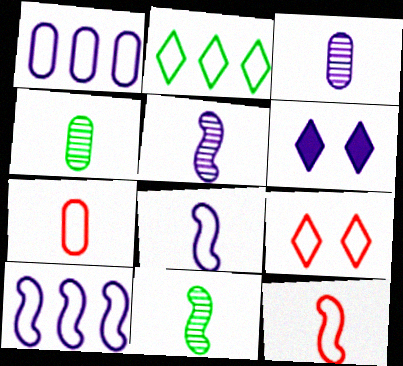[[1, 5, 6], 
[3, 6, 10]]